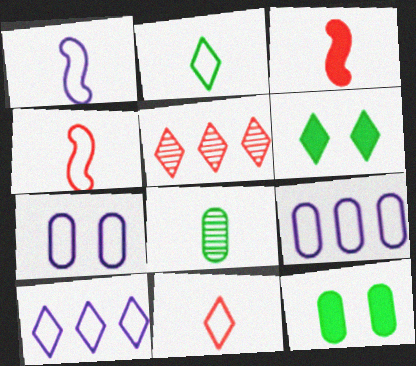[[1, 5, 12], 
[1, 7, 10]]